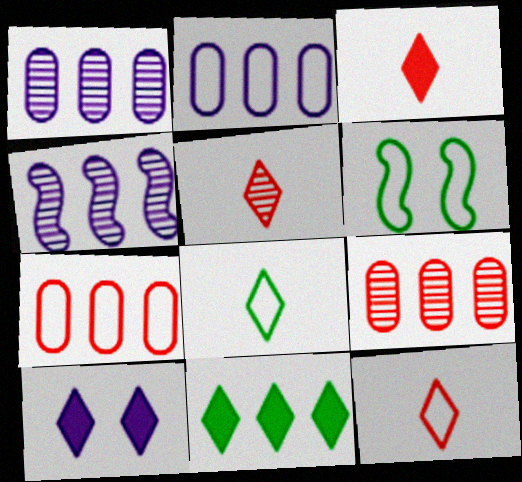[[1, 3, 6], 
[2, 6, 12], 
[3, 5, 12], 
[3, 10, 11], 
[4, 7, 11]]